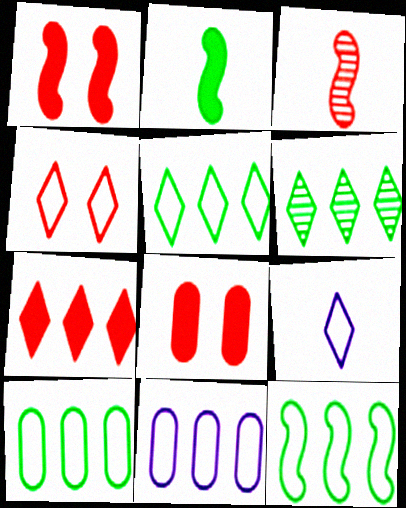[[4, 5, 9], 
[5, 10, 12]]